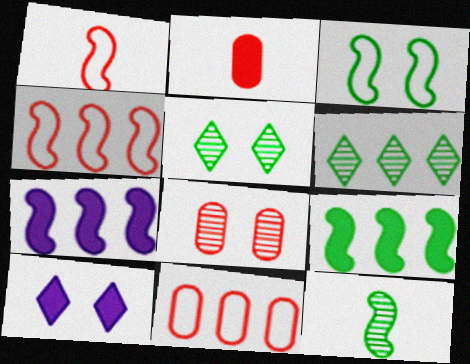[[2, 8, 11], 
[2, 9, 10], 
[3, 8, 10], 
[3, 9, 12], 
[6, 7, 11], 
[10, 11, 12]]